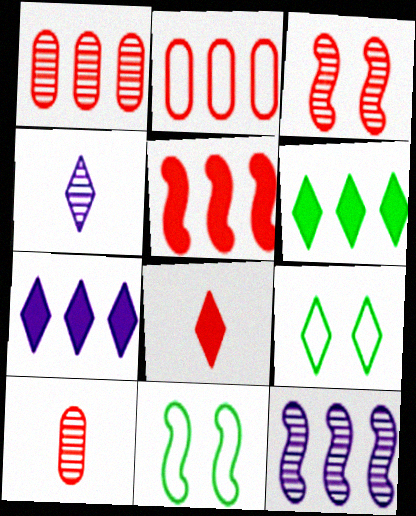[[2, 3, 8], 
[2, 6, 12], 
[7, 10, 11]]